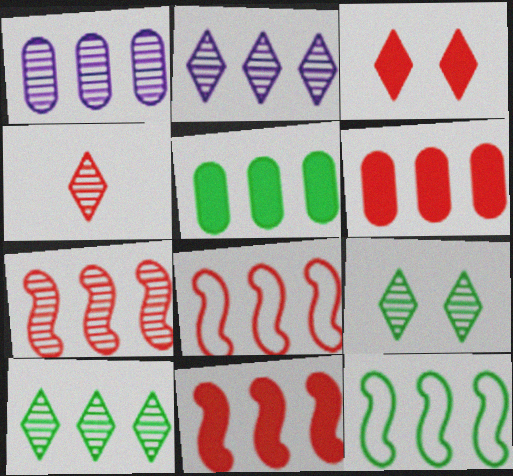[[1, 7, 10], 
[2, 4, 9], 
[2, 5, 8], 
[2, 6, 12], 
[5, 10, 12], 
[7, 8, 11]]